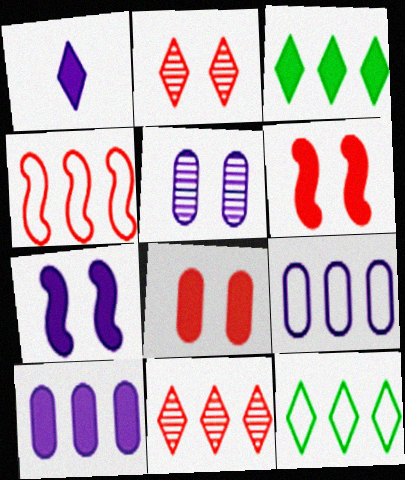[[1, 2, 12], 
[1, 7, 10], 
[4, 9, 12]]